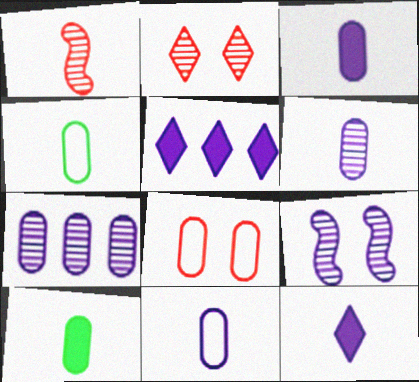[[1, 4, 12], 
[3, 6, 11], 
[5, 9, 11], 
[7, 8, 10]]